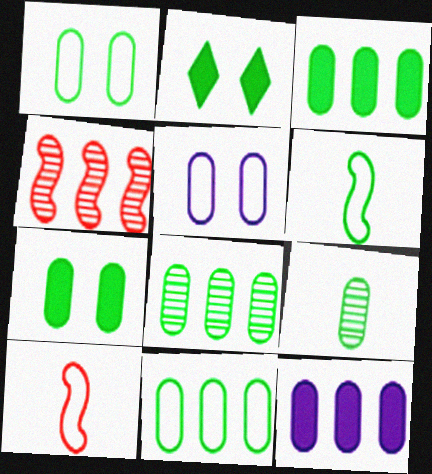[[1, 3, 9], 
[2, 6, 8], 
[3, 8, 11], 
[7, 9, 11]]